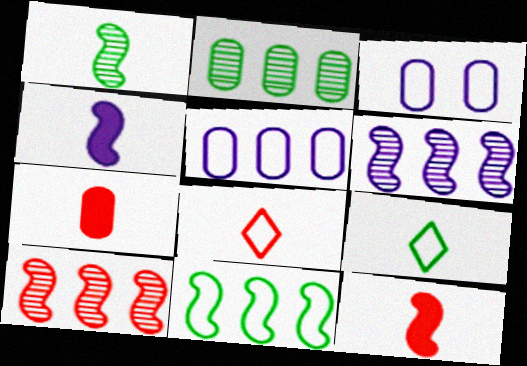[[2, 3, 7], 
[3, 8, 11]]